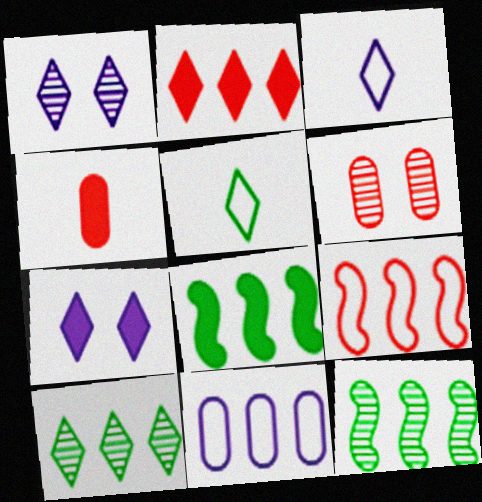[[1, 2, 5], 
[2, 11, 12], 
[3, 6, 8], 
[4, 7, 8]]